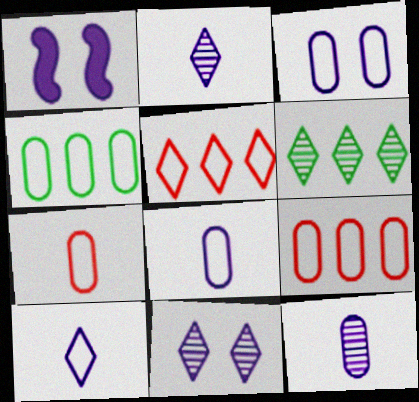[[1, 3, 11], 
[1, 6, 7], 
[3, 4, 7]]